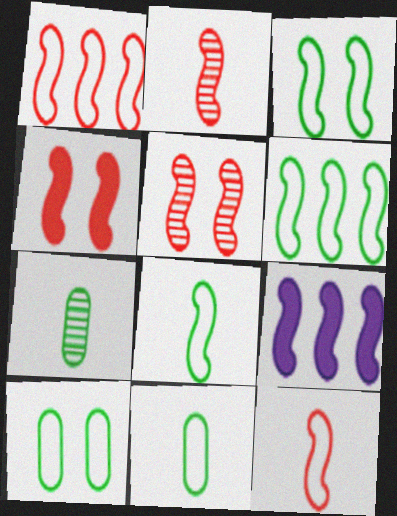[[1, 2, 4], 
[2, 3, 9], 
[3, 6, 8], 
[5, 8, 9]]